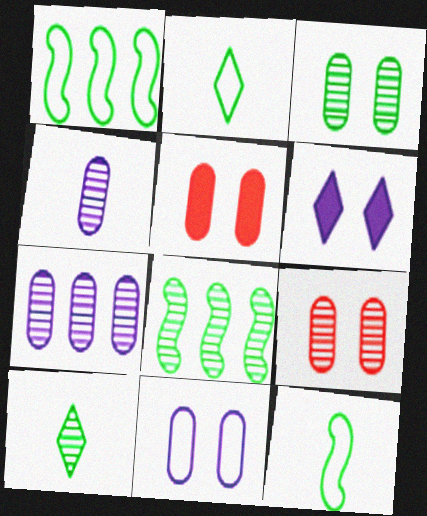[[3, 5, 11], 
[3, 8, 10]]